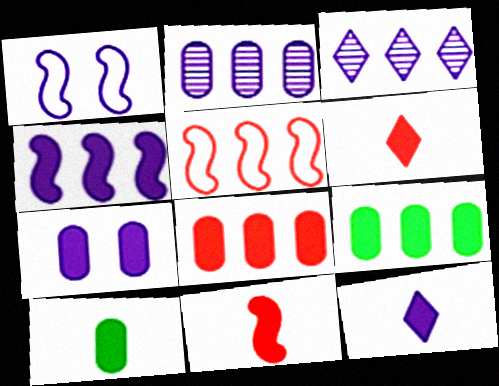[[1, 2, 12], 
[3, 5, 9], 
[4, 7, 12], 
[7, 8, 10], 
[10, 11, 12]]